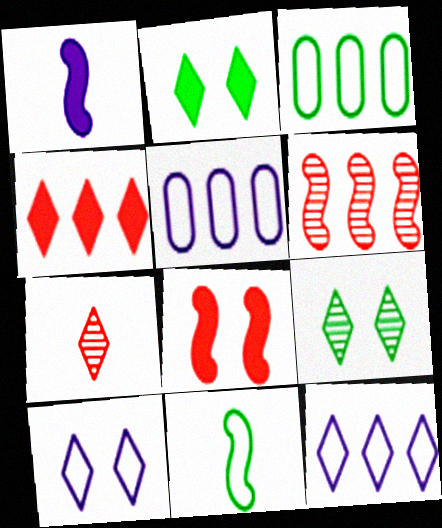[[2, 7, 12]]